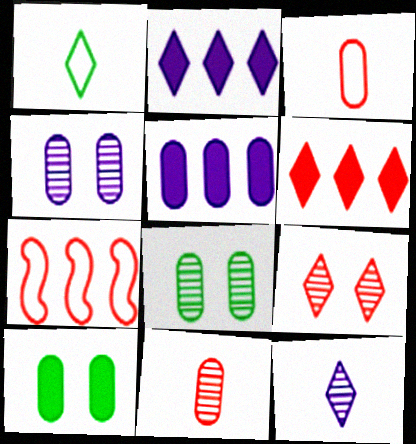[[1, 2, 9], 
[3, 5, 8], 
[7, 10, 12]]